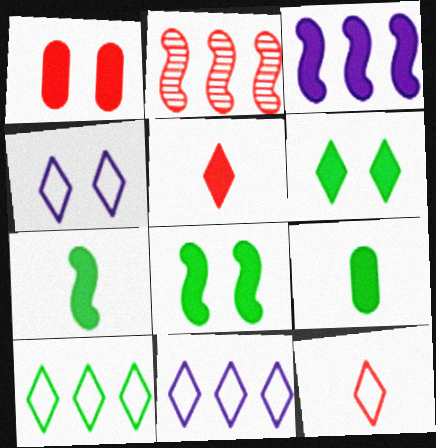[[1, 2, 12], 
[2, 4, 9], 
[4, 10, 12]]